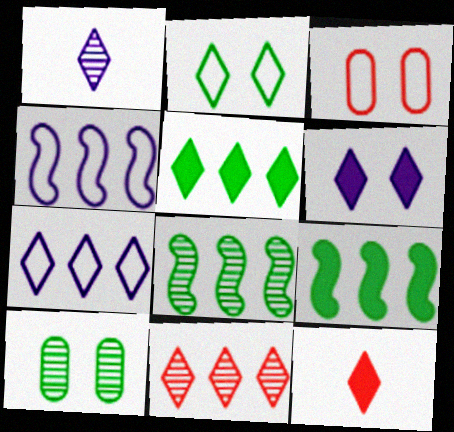[[1, 3, 9], 
[1, 6, 7], 
[4, 10, 12], 
[5, 6, 12], 
[5, 7, 11]]